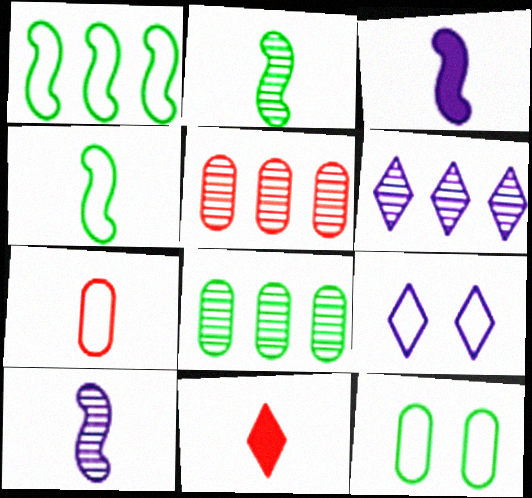[[1, 7, 9]]